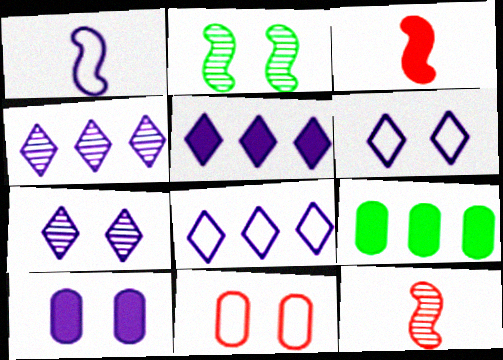[[1, 4, 10], 
[4, 5, 8], 
[6, 9, 12]]